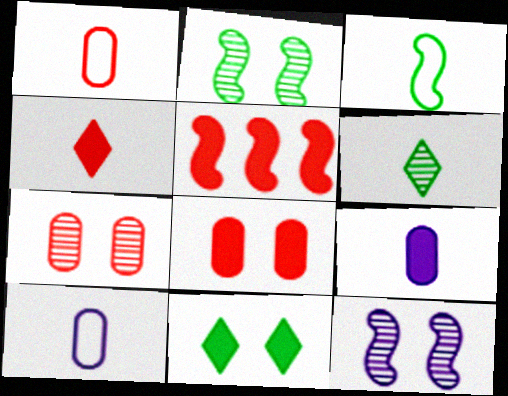[[3, 5, 12], 
[4, 5, 8], 
[5, 9, 11]]